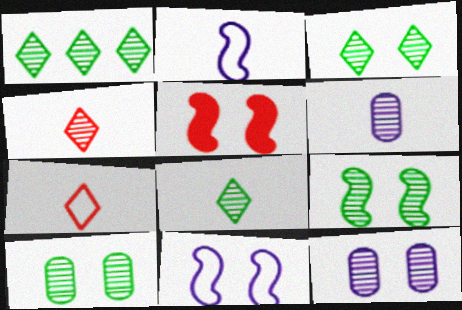[[1, 3, 8], 
[3, 9, 10], 
[5, 9, 11]]